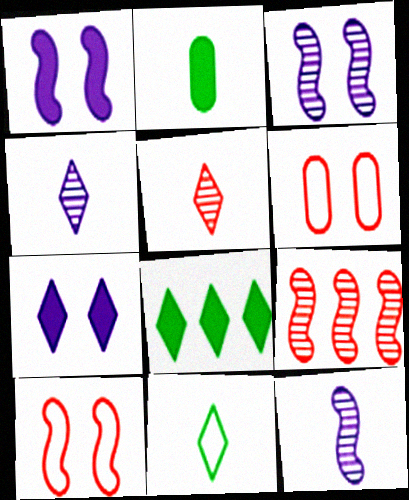[[6, 8, 12]]